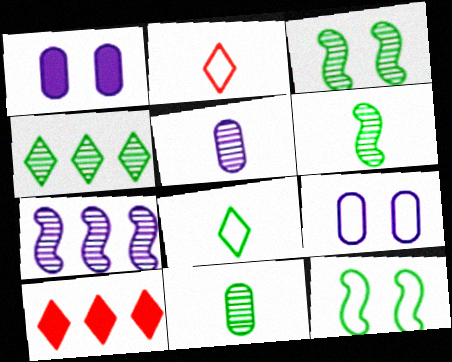[[3, 4, 11], 
[5, 10, 12], 
[6, 9, 10]]